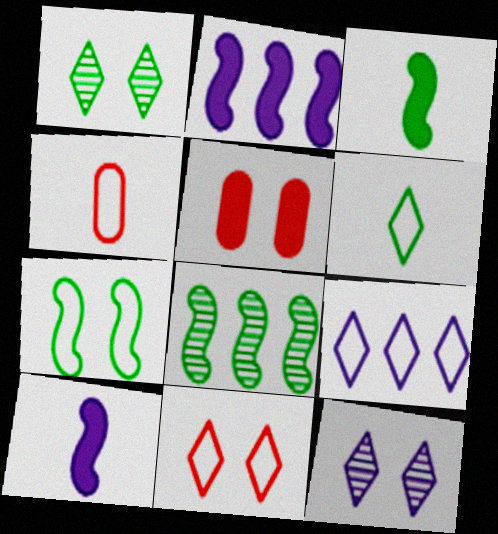[[1, 2, 4], 
[3, 7, 8], 
[4, 7, 9], 
[5, 7, 12], 
[6, 9, 11]]